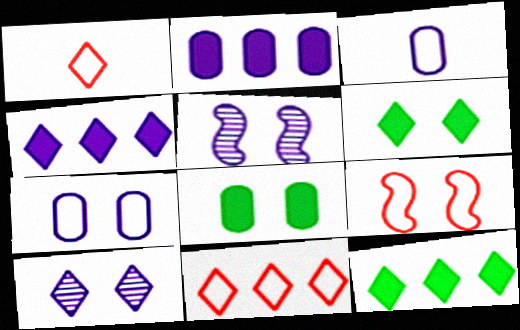[[1, 10, 12], 
[3, 4, 5], 
[8, 9, 10]]